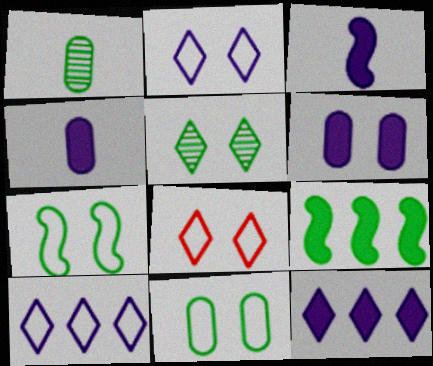[[3, 6, 12]]